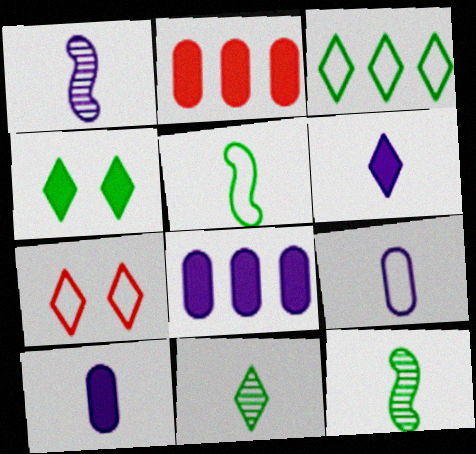[[1, 6, 9], 
[3, 4, 11], 
[7, 8, 12]]